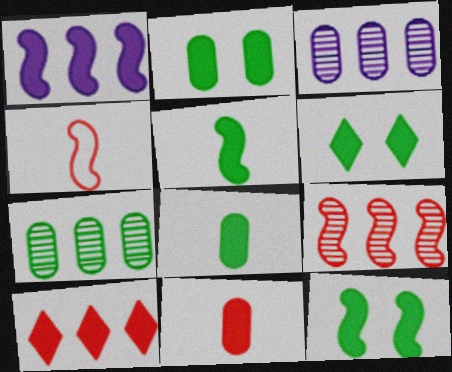[[1, 6, 11], 
[2, 6, 12], 
[3, 4, 6]]